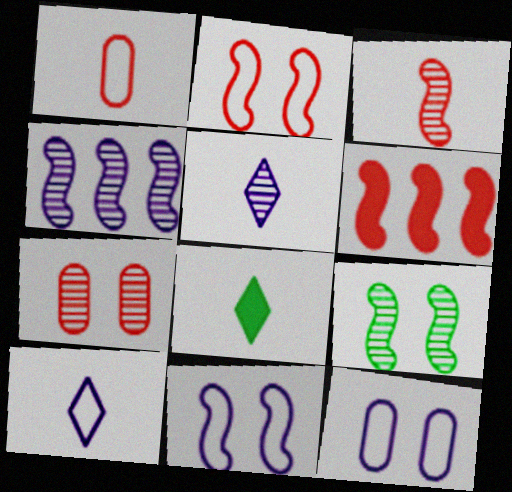[[2, 3, 6], 
[3, 4, 9]]